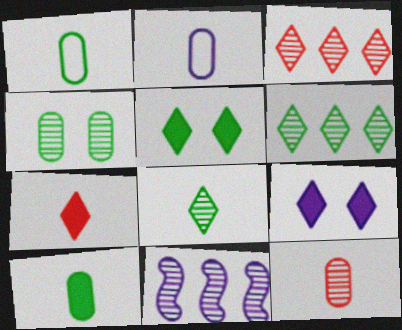[[2, 9, 11], 
[2, 10, 12]]